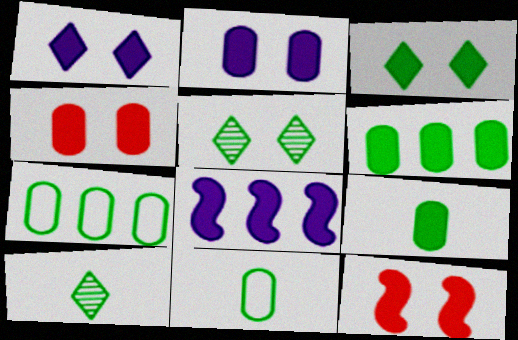[[2, 3, 12]]